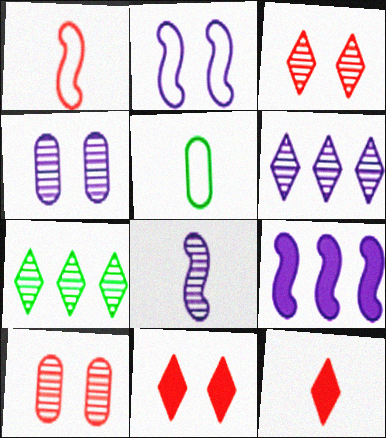[[2, 8, 9], 
[3, 5, 9], 
[4, 6, 8], 
[5, 8, 12], 
[7, 8, 10]]